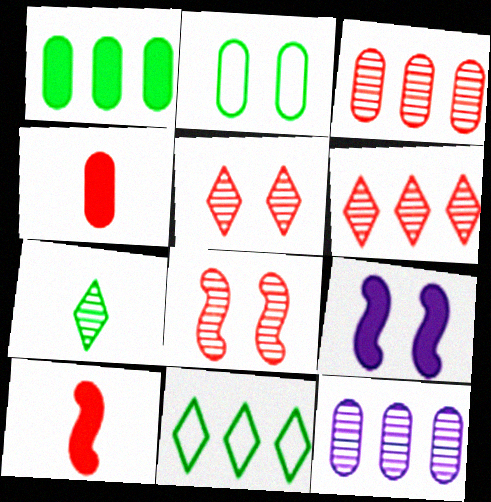[[2, 4, 12], 
[2, 5, 9], 
[7, 8, 12]]